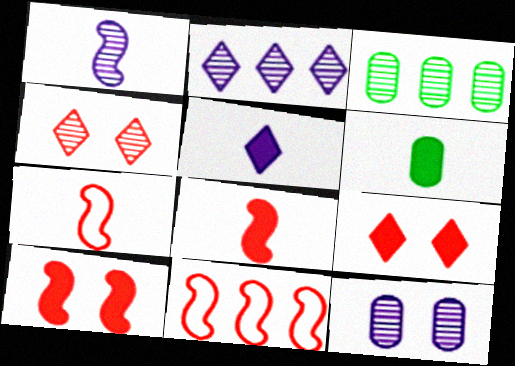[[1, 2, 12], 
[1, 3, 4], 
[5, 6, 8]]